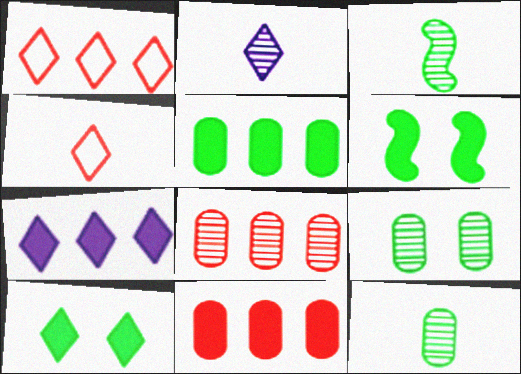[[1, 2, 10]]